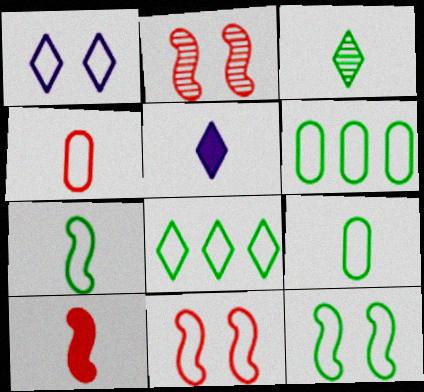[[2, 5, 6], 
[8, 9, 12]]